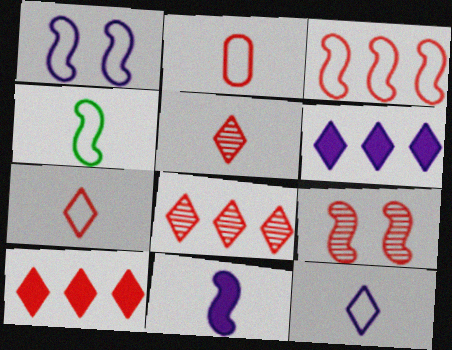[[1, 3, 4], 
[2, 4, 12], 
[2, 9, 10]]